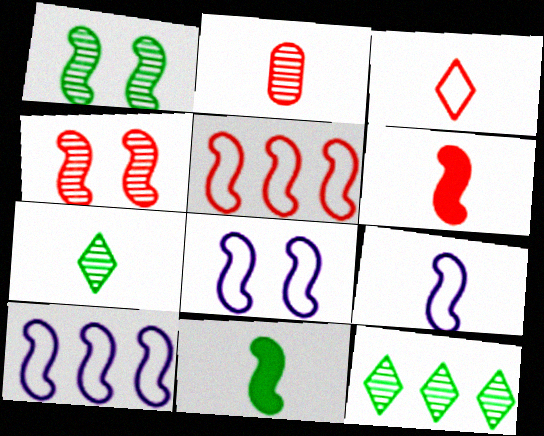[[1, 6, 10], 
[2, 3, 6], 
[4, 5, 6], 
[4, 10, 11], 
[8, 9, 10]]